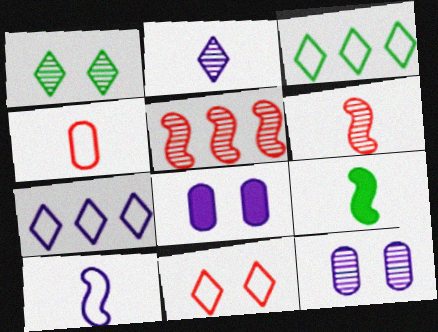[[2, 4, 9], 
[3, 6, 8], 
[6, 9, 10]]